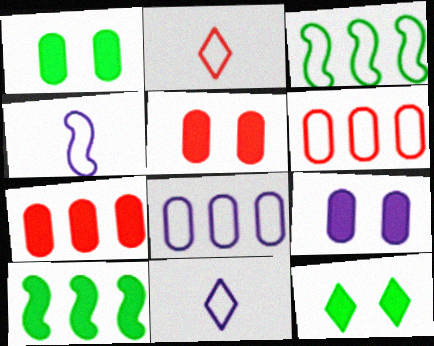[[1, 5, 9]]